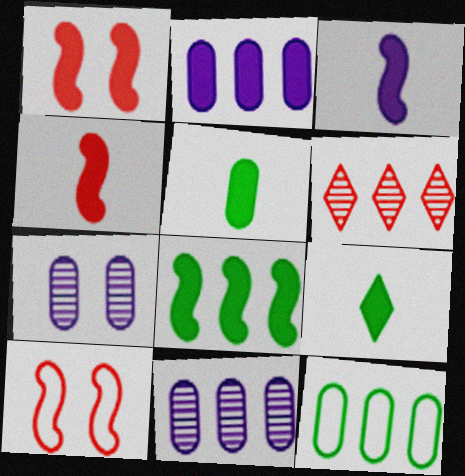[[1, 2, 9], 
[1, 3, 8], 
[9, 10, 11]]